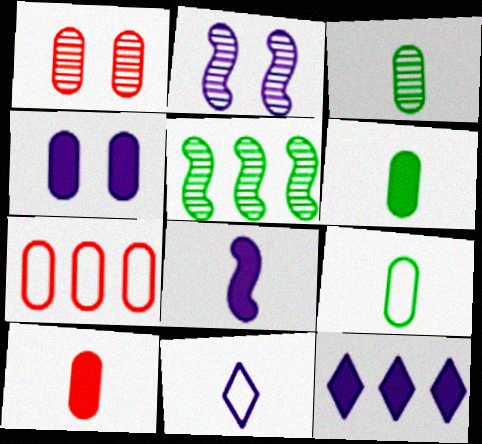[[1, 7, 10], 
[3, 4, 7], 
[3, 6, 9], 
[4, 8, 12], 
[5, 7, 12]]